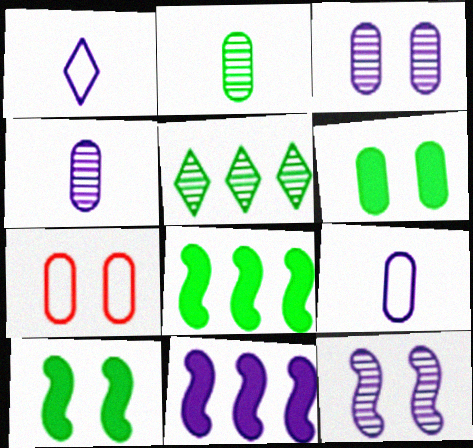[[1, 3, 11], 
[3, 6, 7]]